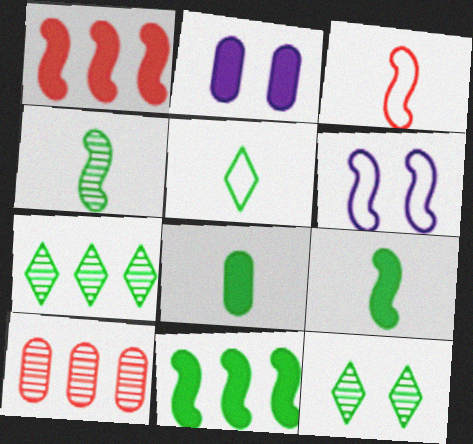[[1, 4, 6], 
[2, 3, 7], 
[4, 5, 8]]